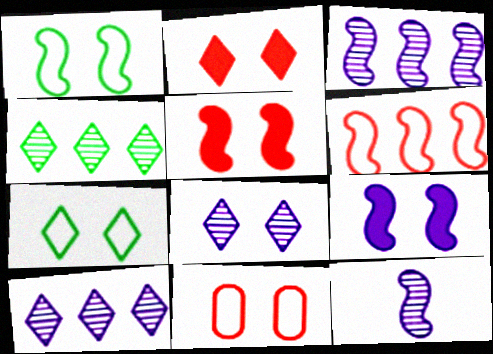[[2, 7, 8]]